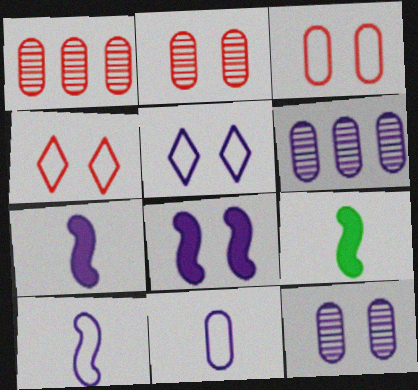[[1, 5, 9], 
[4, 6, 9], 
[5, 6, 7], 
[5, 8, 12]]